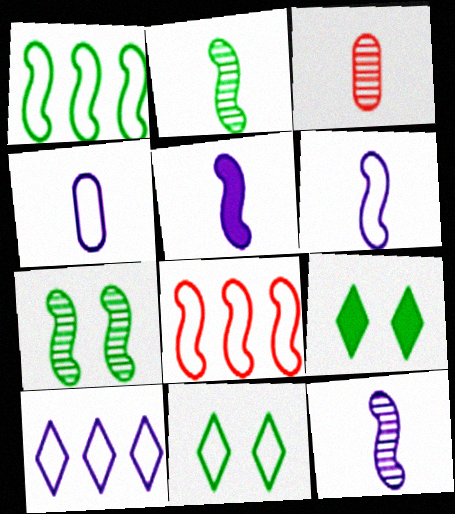[[4, 8, 11], 
[5, 6, 12], 
[5, 7, 8]]